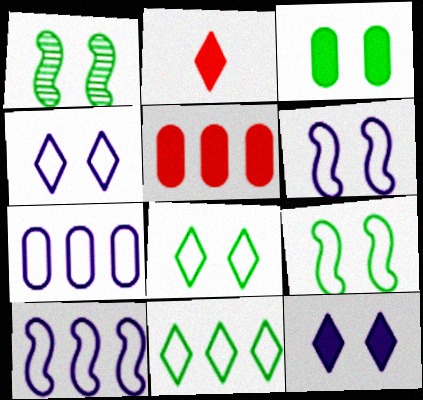[[1, 2, 7], 
[1, 3, 8]]